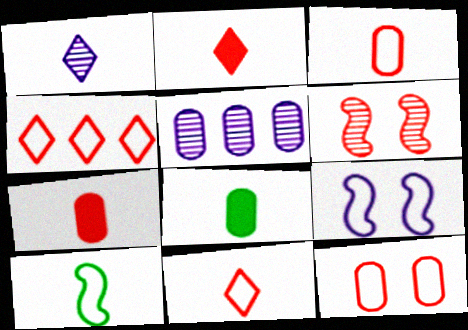[[1, 7, 10], 
[4, 6, 7], 
[5, 8, 12]]